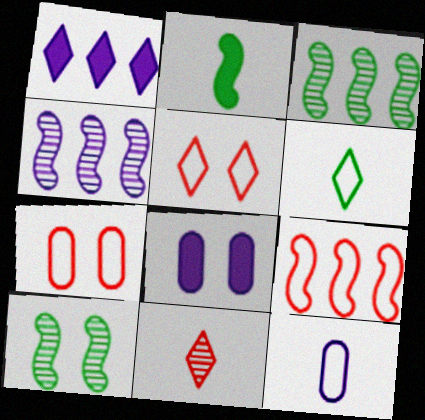[[2, 11, 12], 
[5, 8, 10]]